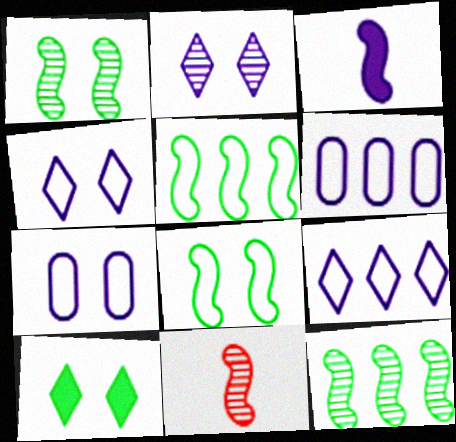[[2, 3, 6], 
[6, 10, 11]]